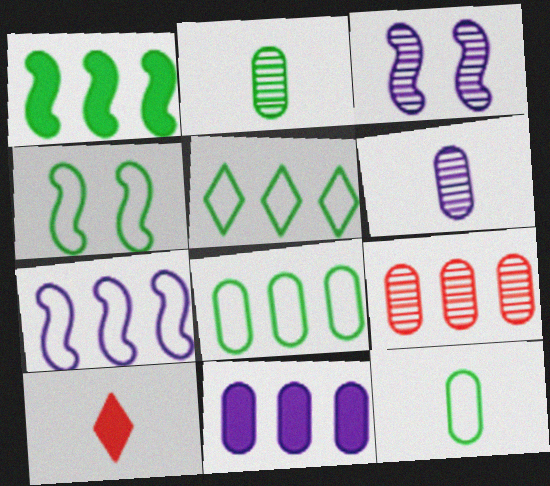[[3, 8, 10], 
[4, 5, 12], 
[8, 9, 11]]